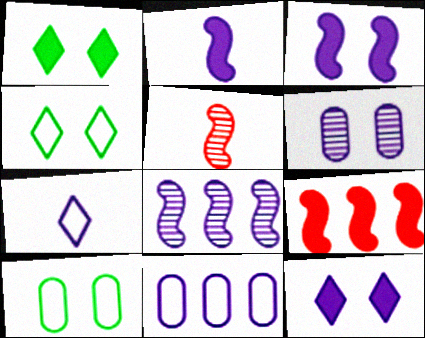[[1, 5, 11]]